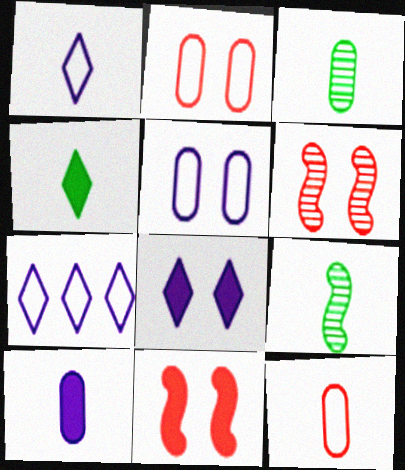[[3, 7, 11], 
[3, 10, 12]]